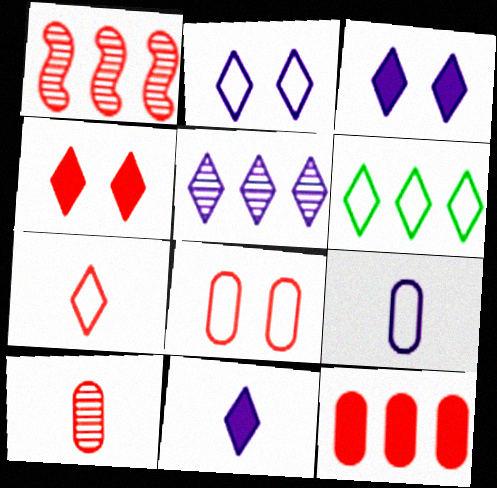[[2, 5, 11], 
[2, 6, 7], 
[8, 10, 12]]